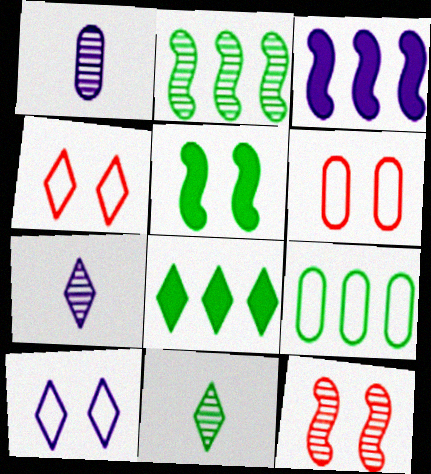[[1, 3, 10], 
[2, 8, 9], 
[3, 6, 11], 
[4, 7, 8], 
[5, 9, 11]]